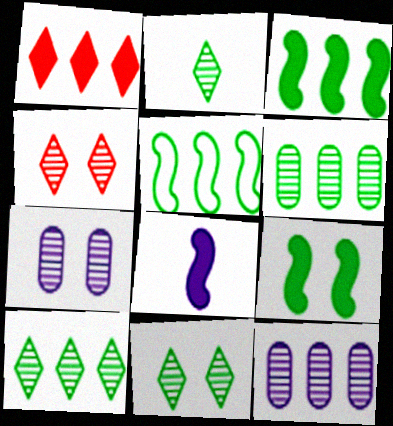[[1, 5, 12], 
[2, 10, 11]]